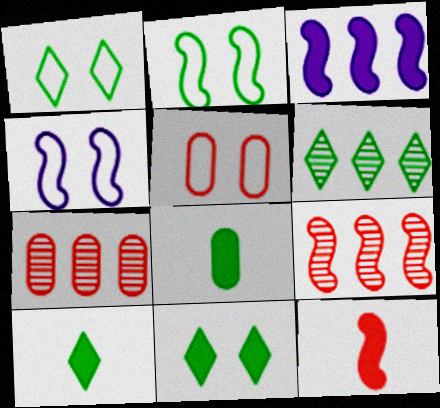[[1, 4, 5], 
[1, 6, 10], 
[2, 6, 8], 
[4, 7, 10]]